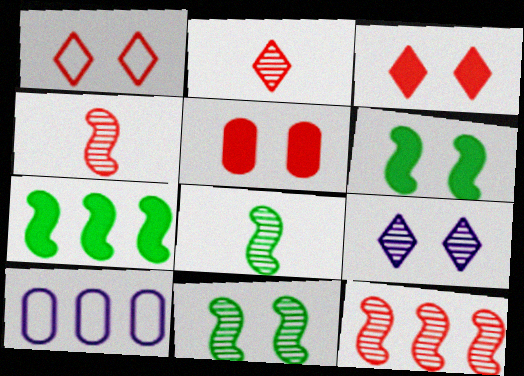[[2, 6, 10], 
[3, 8, 10]]